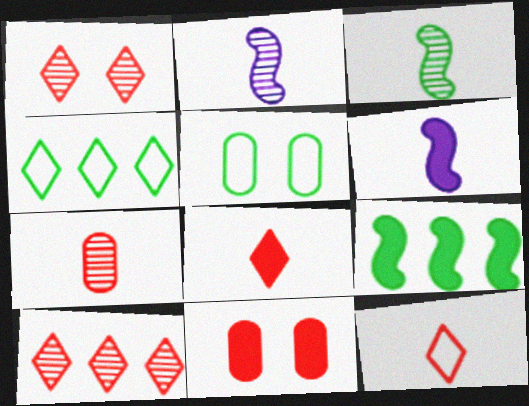[[2, 4, 11], 
[5, 6, 10]]